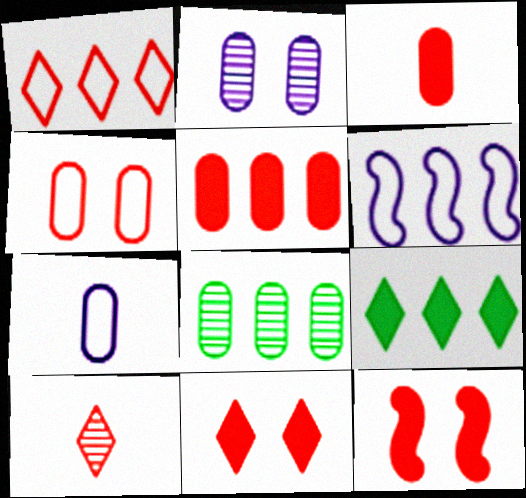[[1, 10, 11]]